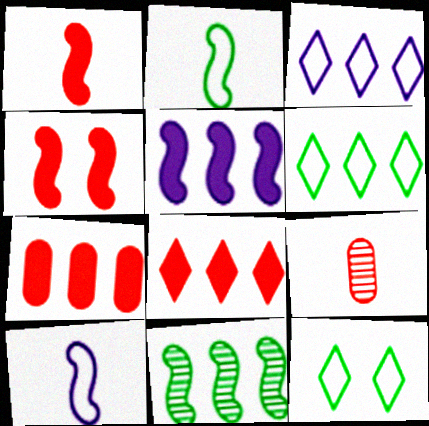[[3, 7, 11], 
[4, 10, 11], 
[5, 9, 12]]